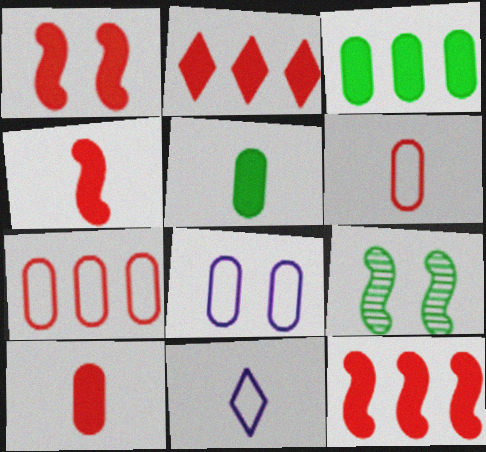[[1, 2, 10], 
[1, 4, 12]]